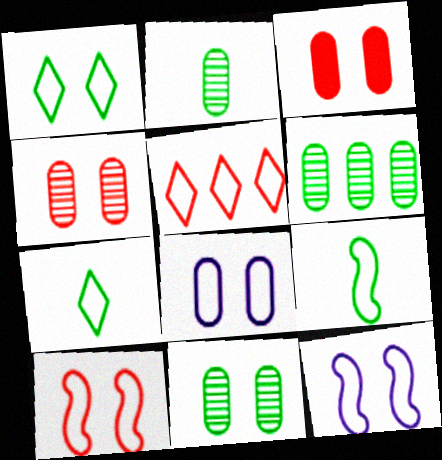[[1, 8, 10], 
[2, 6, 11], 
[3, 8, 11], 
[5, 8, 9]]